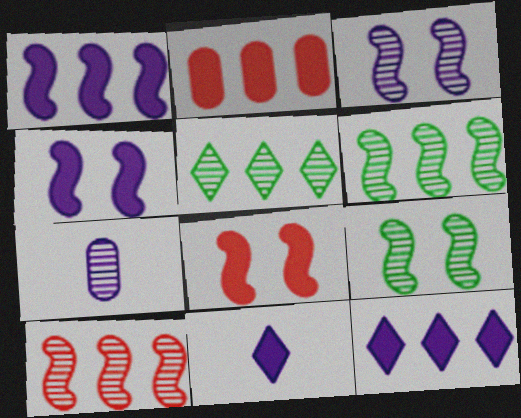[]